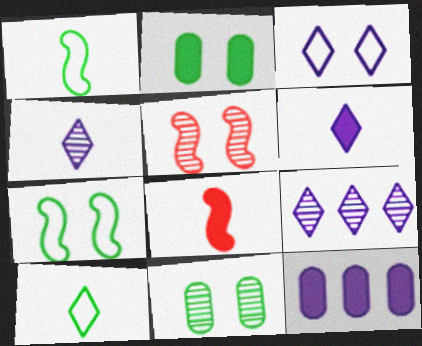[[2, 3, 5], 
[3, 6, 9], 
[5, 10, 12]]